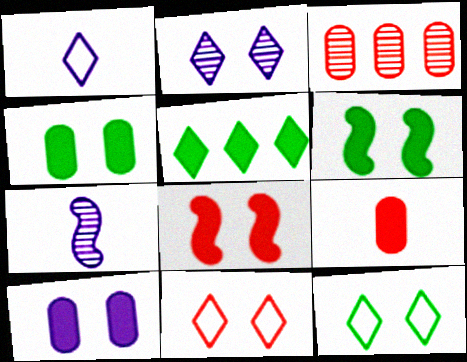[[1, 3, 6]]